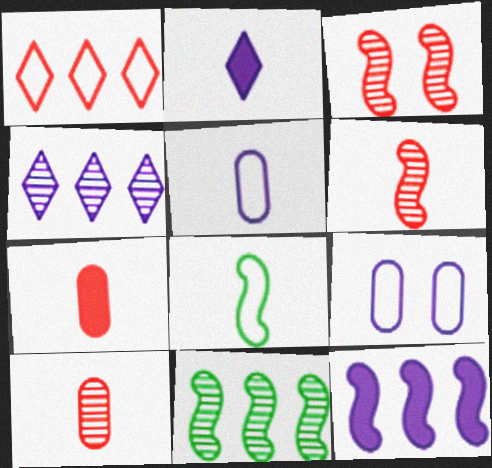[[1, 3, 7], 
[1, 8, 9], 
[2, 8, 10], 
[3, 8, 12]]